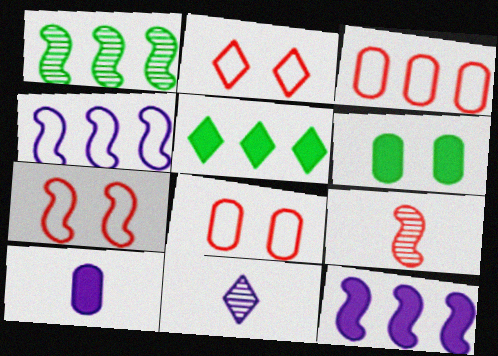[[1, 2, 10], 
[2, 5, 11], 
[2, 7, 8]]